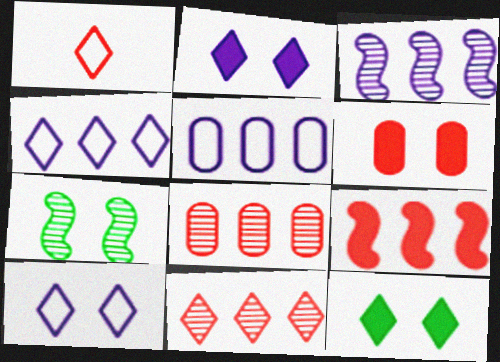[[6, 7, 10]]